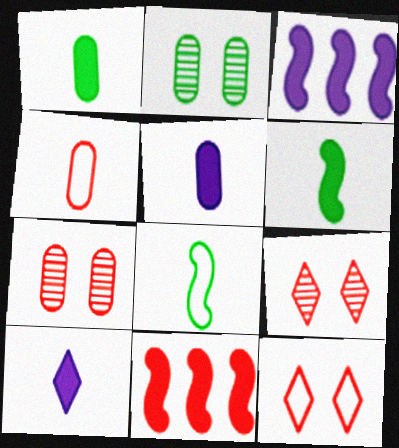[[4, 9, 11]]